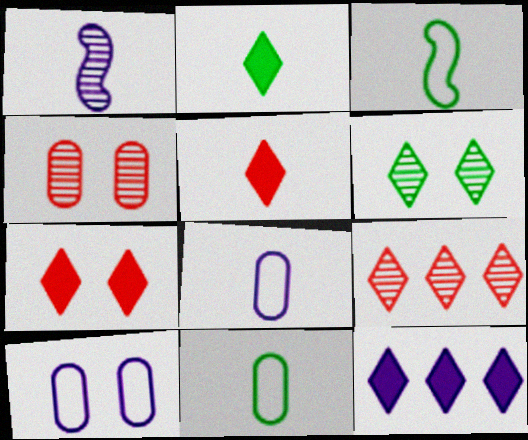[[1, 5, 11], 
[1, 10, 12], 
[2, 7, 12], 
[3, 4, 12]]